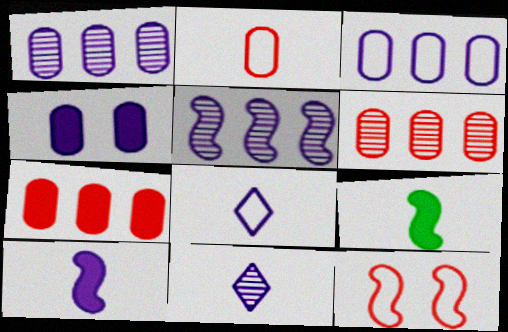[[2, 9, 11], 
[4, 5, 8], 
[5, 9, 12]]